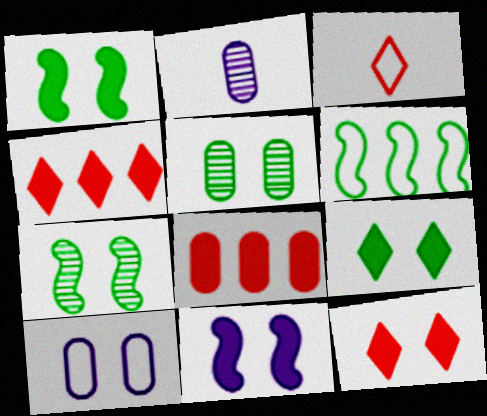[[2, 6, 12], 
[3, 6, 10], 
[7, 10, 12]]